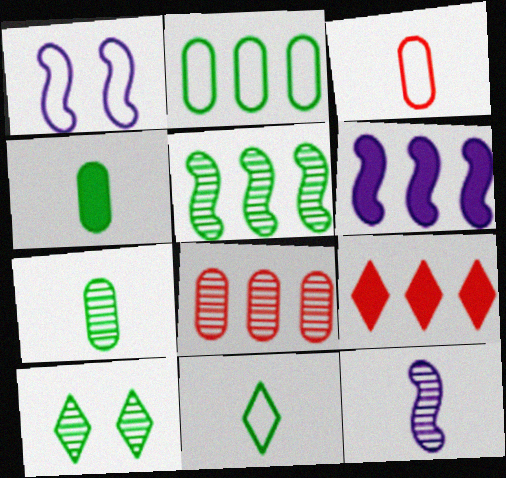[[1, 6, 12], 
[1, 7, 9], 
[3, 6, 10], 
[5, 7, 10], 
[8, 10, 12]]